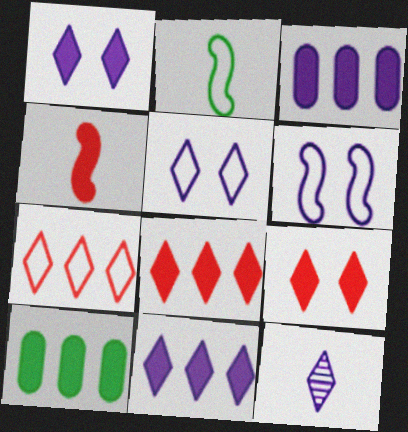[[1, 4, 10], 
[3, 6, 12], 
[5, 11, 12]]